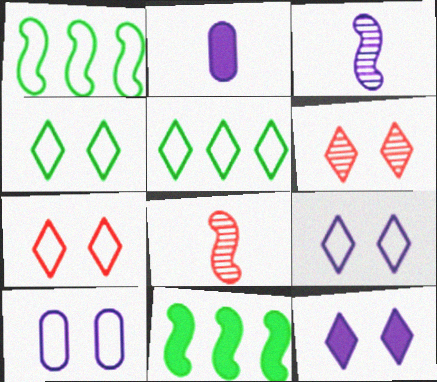[[1, 2, 6], 
[4, 6, 12], 
[4, 7, 9]]